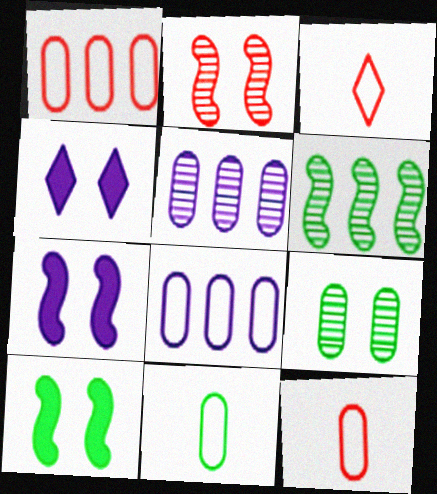[[3, 5, 10], 
[4, 6, 12]]